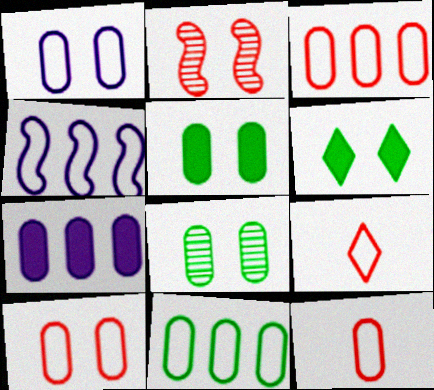[[1, 2, 6], 
[1, 11, 12], 
[3, 10, 12], 
[7, 8, 12]]